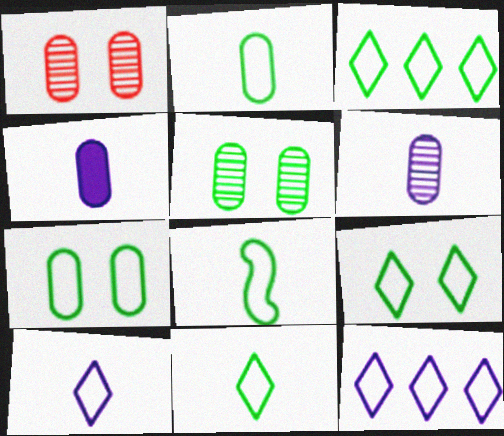[[2, 8, 11], 
[3, 7, 8], 
[3, 9, 11]]